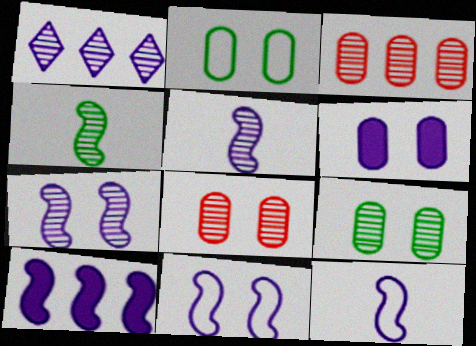[[1, 4, 8], 
[1, 6, 12], 
[2, 6, 8], 
[5, 10, 11], 
[7, 10, 12]]